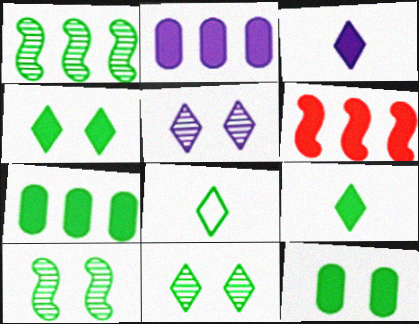[[1, 8, 12], 
[3, 6, 12], 
[7, 8, 10]]